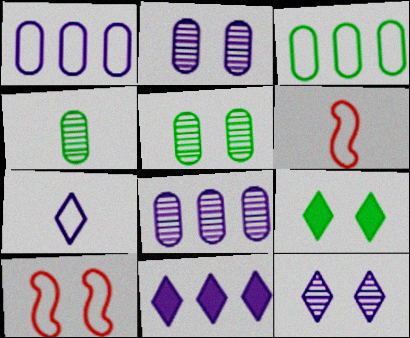[[2, 9, 10], 
[3, 7, 10], 
[4, 10, 11], 
[5, 6, 11], 
[6, 8, 9], 
[7, 11, 12]]